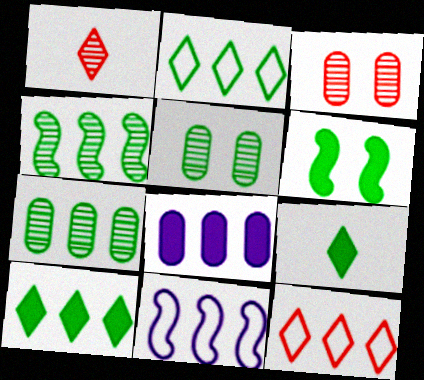[[3, 9, 11], 
[4, 8, 12]]